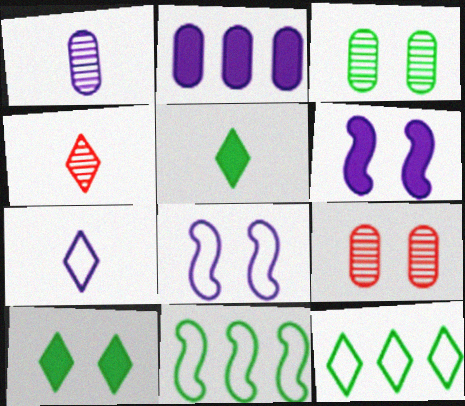[[3, 5, 11], 
[4, 5, 7], 
[8, 9, 10]]